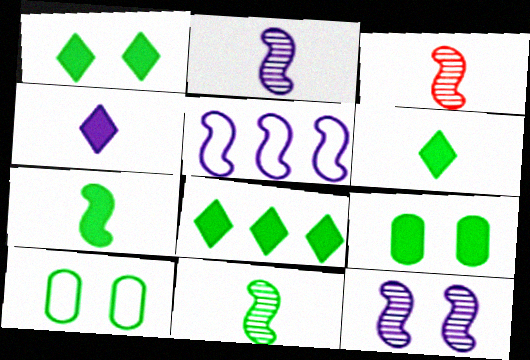[[1, 6, 8], 
[2, 3, 11], 
[7, 8, 9], 
[8, 10, 11]]